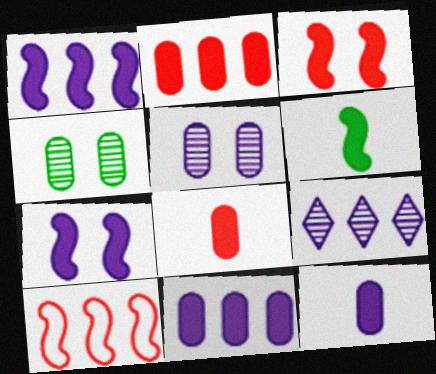[[1, 3, 6]]